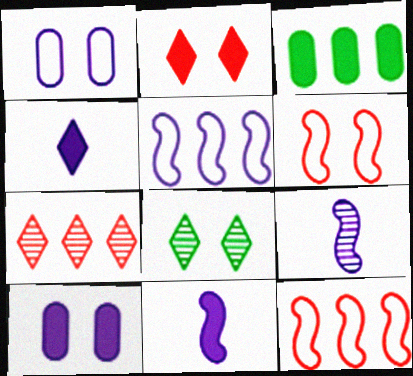[[2, 3, 11], 
[3, 5, 7], 
[6, 8, 10]]